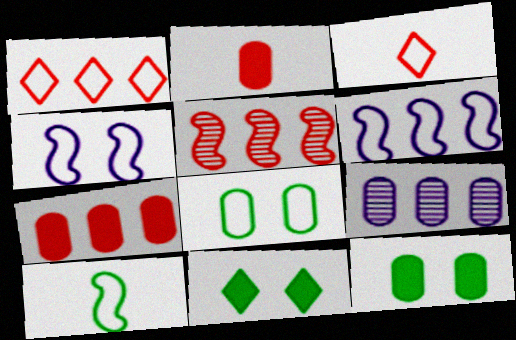[[1, 5, 7], 
[2, 8, 9], 
[3, 6, 8]]